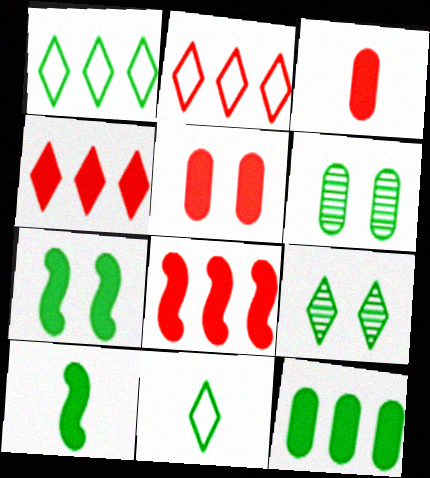[[1, 6, 10]]